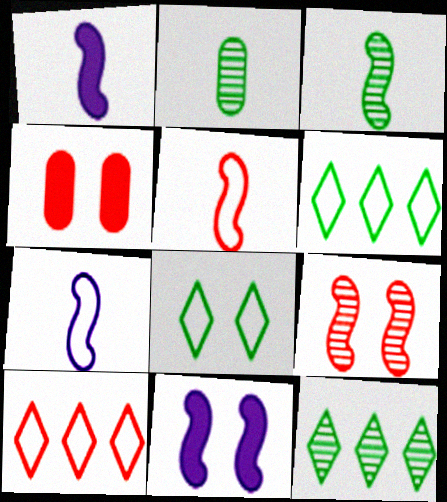[[1, 3, 5], 
[2, 10, 11], 
[4, 7, 12]]